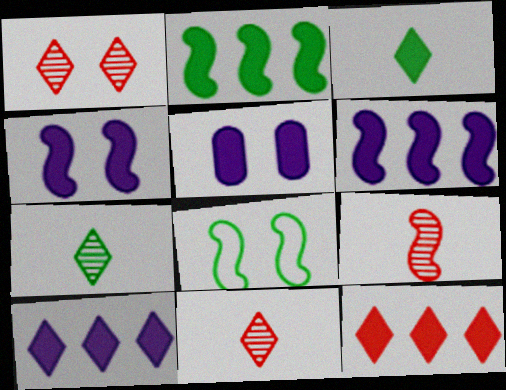[[1, 5, 8], 
[6, 8, 9]]